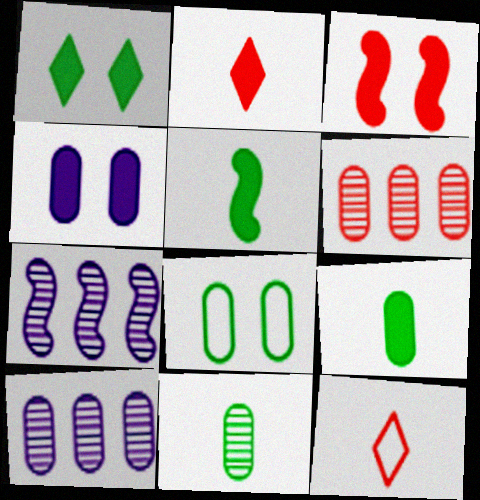[[1, 3, 4], 
[2, 7, 8], 
[3, 6, 12]]